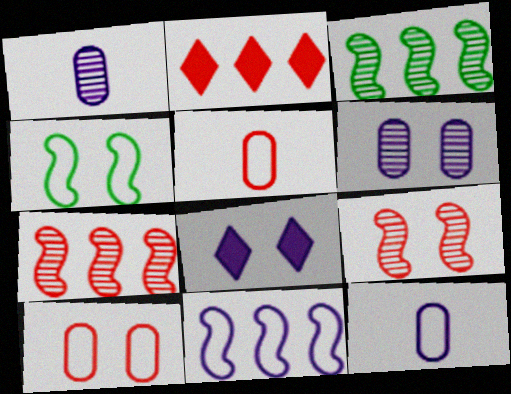[[1, 2, 4], 
[1, 8, 11], 
[2, 5, 9], 
[3, 5, 8]]